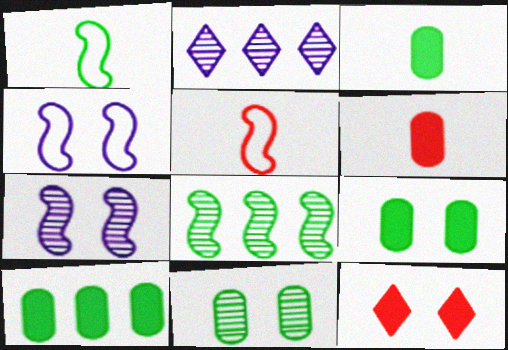[[2, 5, 9], 
[3, 9, 10], 
[4, 11, 12]]